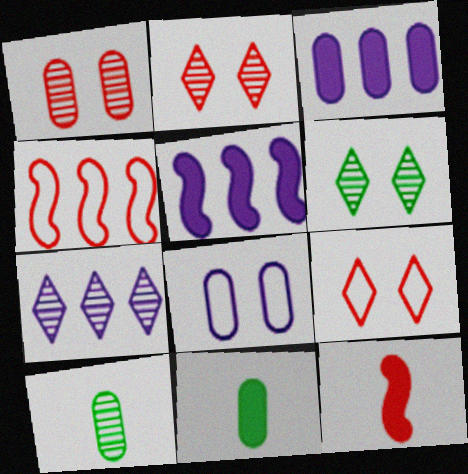[[5, 9, 10]]